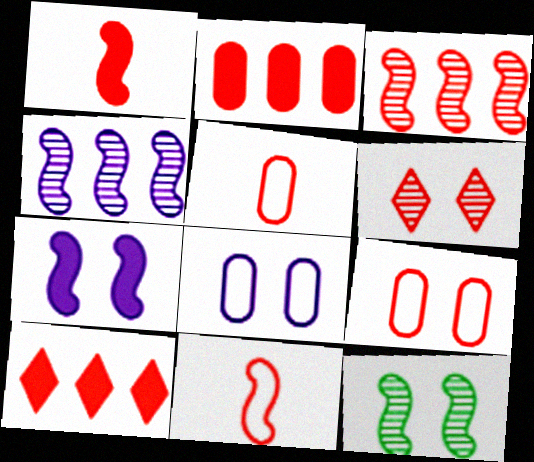[[2, 6, 11]]